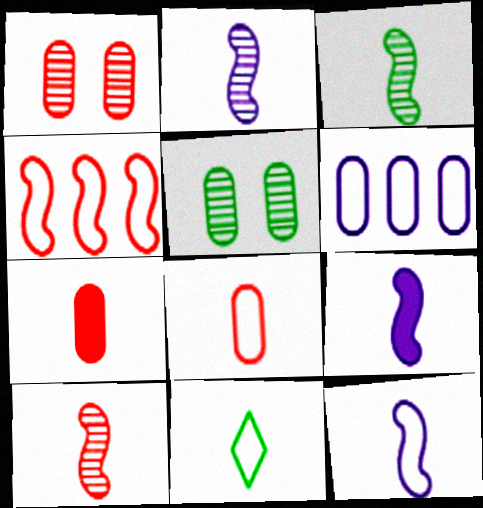[[2, 3, 10], 
[2, 7, 11], 
[2, 9, 12], 
[5, 6, 7], 
[8, 11, 12]]